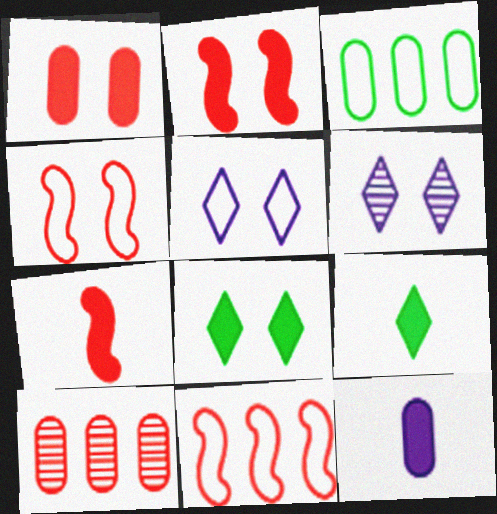[[3, 6, 7], 
[7, 9, 12]]